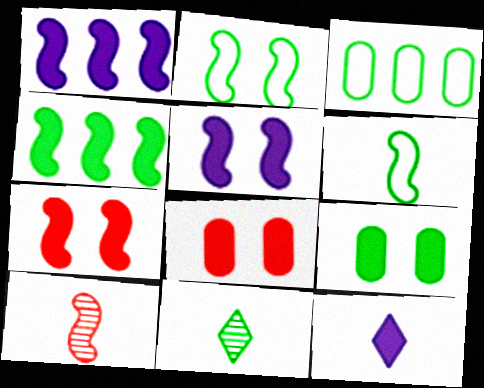[[1, 2, 10], 
[4, 8, 12]]